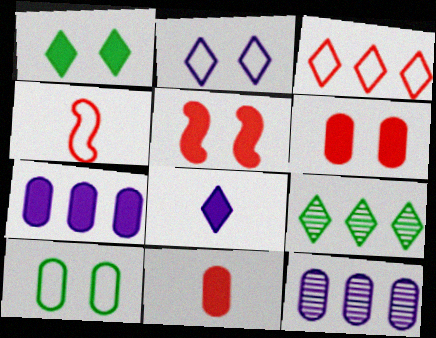[[1, 4, 12], 
[10, 11, 12]]